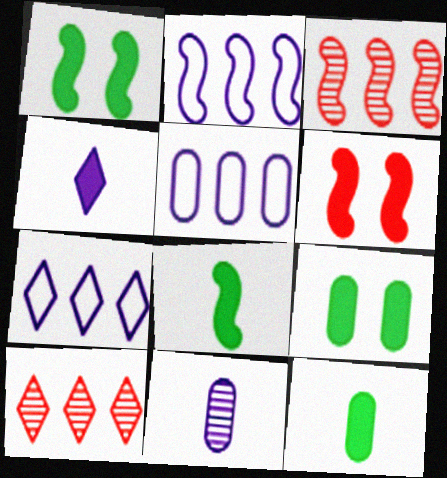[[2, 5, 7]]